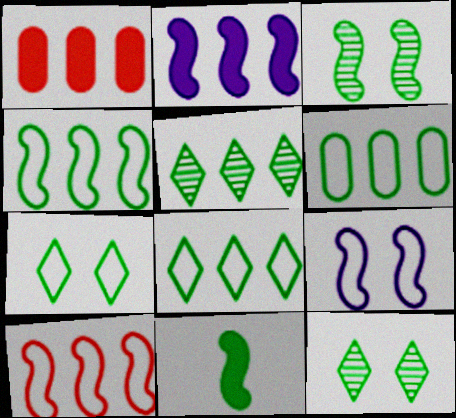[[3, 4, 11], 
[4, 6, 8], 
[6, 11, 12]]